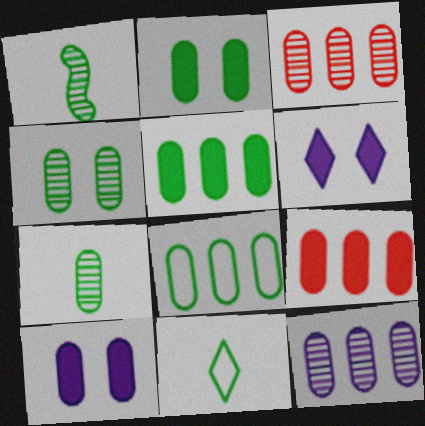[[2, 7, 8], 
[8, 9, 12]]